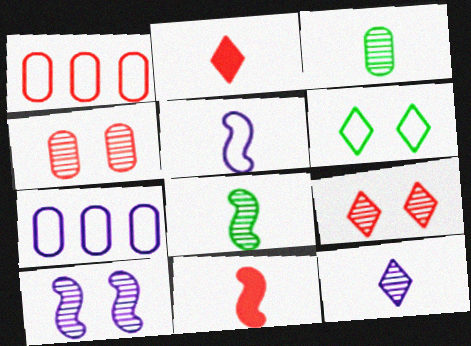[[1, 5, 6], 
[1, 9, 11], 
[2, 3, 5], 
[5, 8, 11]]